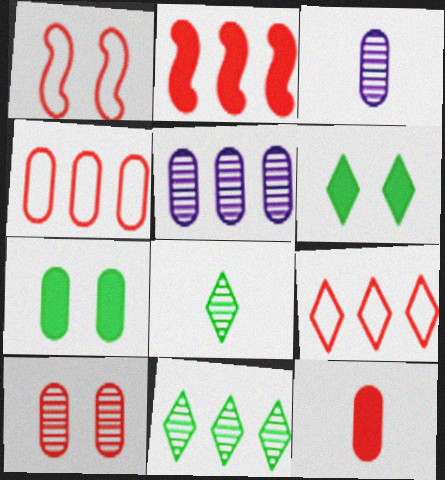[[3, 4, 7], 
[4, 10, 12]]